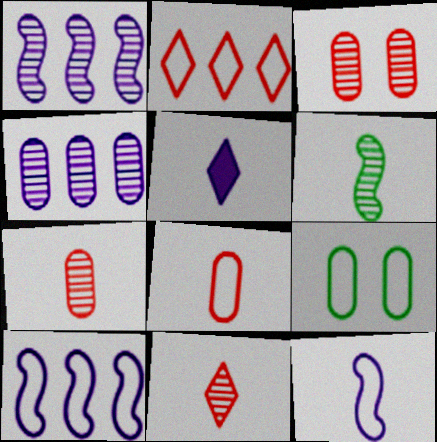[[2, 9, 12], 
[5, 6, 8]]